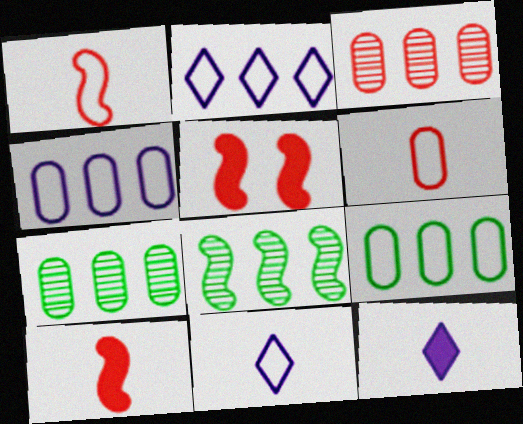[[5, 7, 11]]